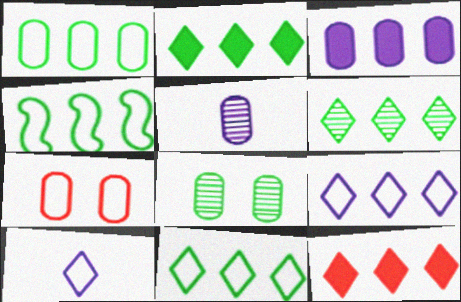[[1, 4, 11], 
[2, 6, 11], 
[4, 7, 10], 
[6, 9, 12]]